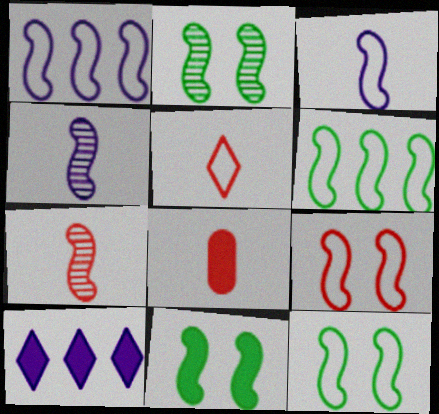[[1, 7, 11], 
[2, 11, 12], 
[3, 6, 9], 
[5, 7, 8], 
[8, 10, 11]]